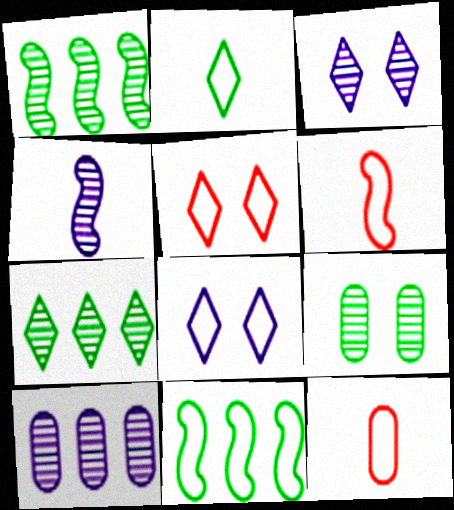[[3, 4, 10], 
[8, 11, 12]]